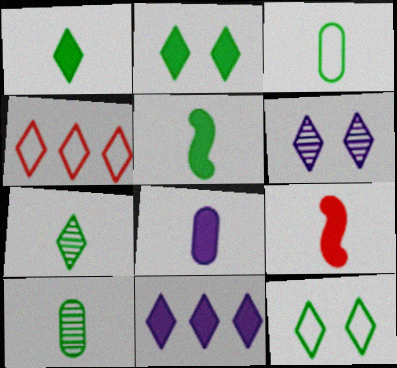[[1, 4, 6], 
[1, 8, 9], 
[3, 5, 7]]